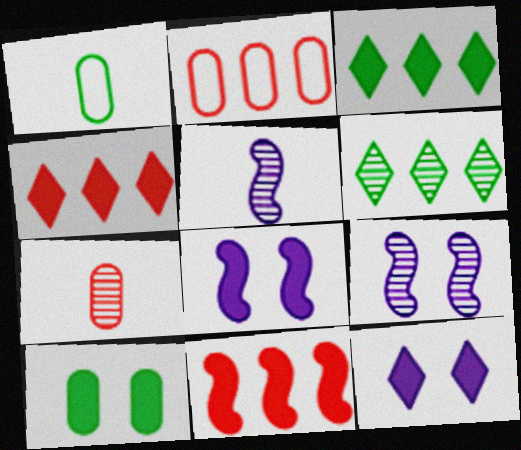[[1, 4, 9], 
[6, 7, 9]]